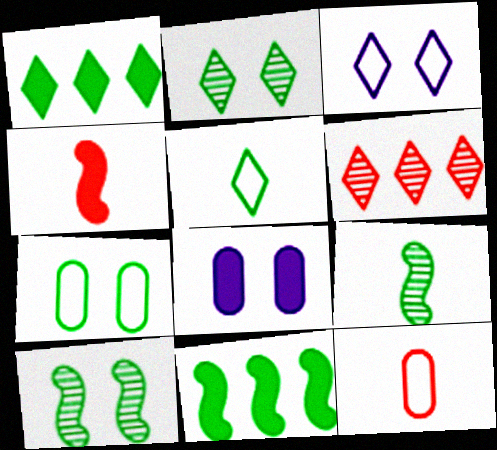[[1, 2, 5], 
[1, 4, 8], 
[1, 7, 9]]